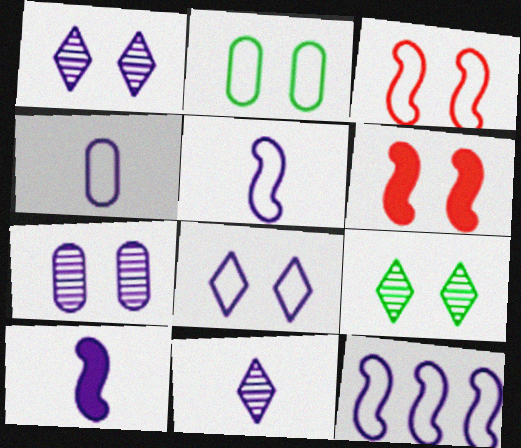[[1, 2, 6], 
[2, 3, 8], 
[4, 8, 12], 
[4, 10, 11]]